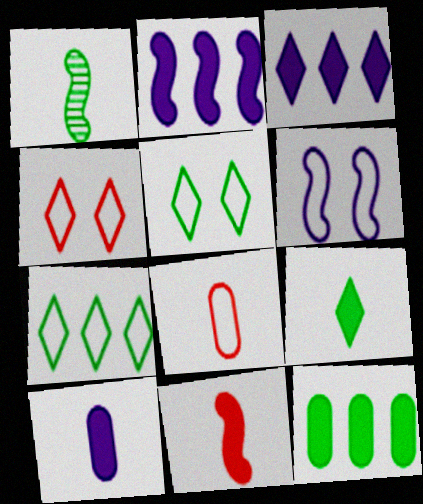[[1, 5, 12], 
[6, 7, 8], 
[9, 10, 11]]